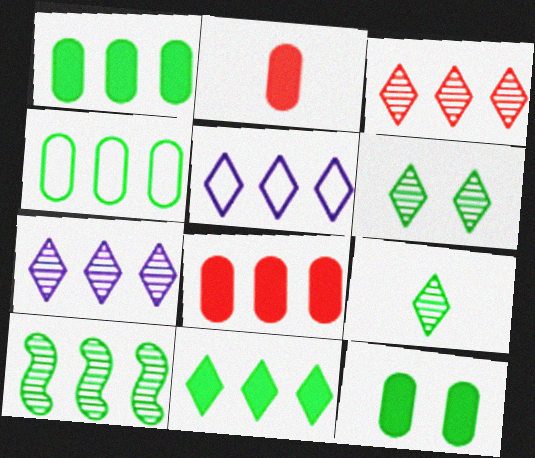[[3, 5, 11], 
[4, 10, 11], 
[5, 8, 10]]